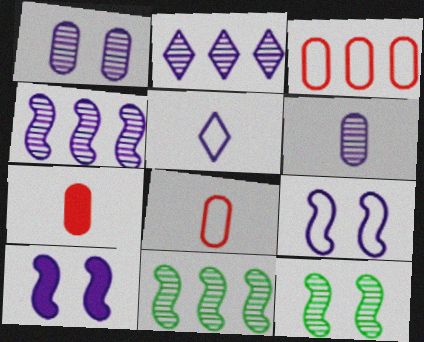[]